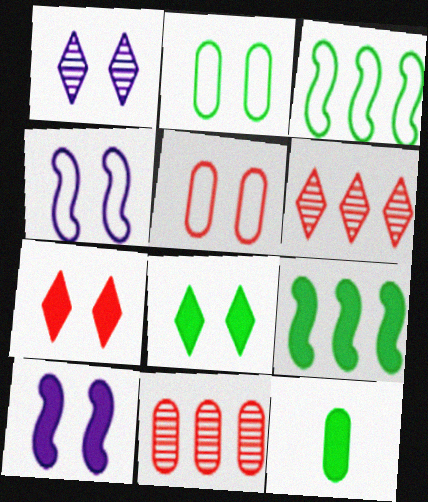[[4, 6, 12], 
[8, 9, 12]]